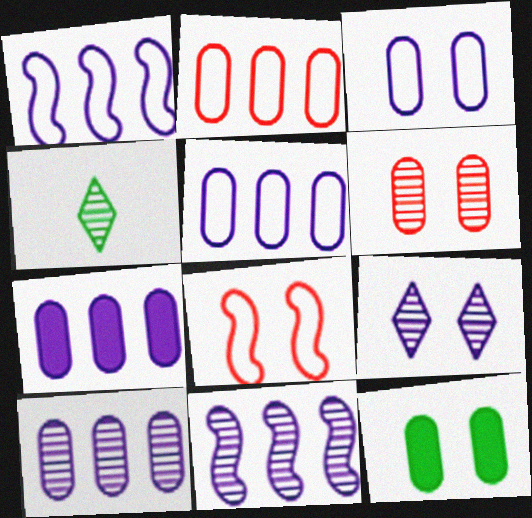[[3, 6, 12], 
[4, 6, 11], 
[4, 7, 8], 
[5, 7, 10], 
[8, 9, 12]]